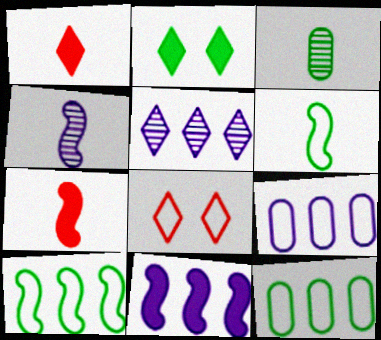[[2, 3, 10], 
[3, 8, 11], 
[4, 6, 7], 
[5, 9, 11], 
[6, 8, 9]]